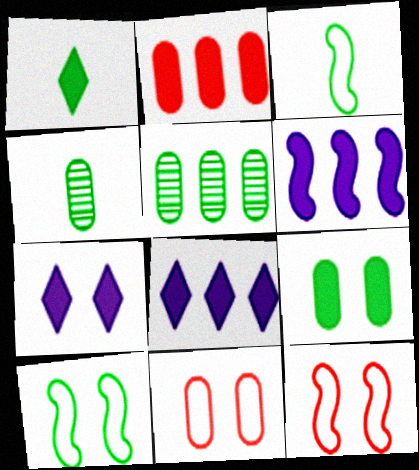[[1, 3, 4], 
[1, 5, 10], 
[4, 8, 12]]